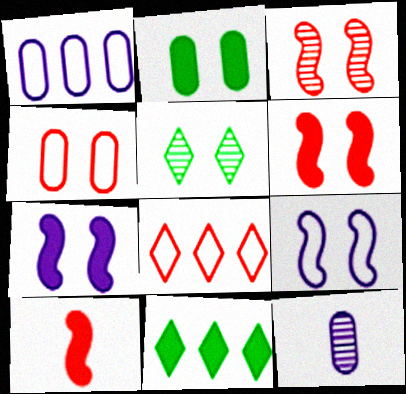[[1, 5, 10], 
[4, 5, 7]]